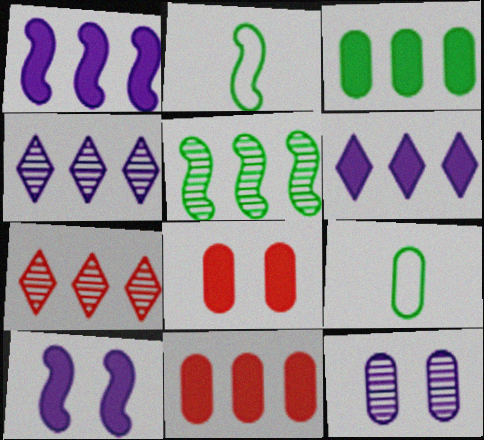[[2, 4, 8], 
[7, 9, 10], 
[9, 11, 12]]